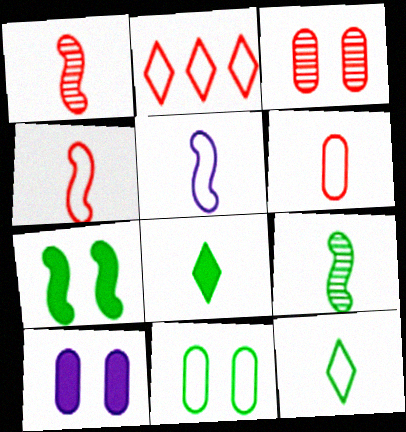[[2, 5, 11], 
[2, 9, 10], 
[3, 10, 11], 
[5, 6, 12]]